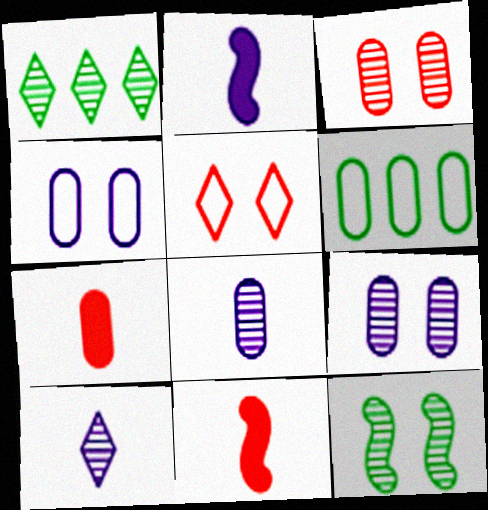[[1, 4, 11], 
[6, 7, 9]]